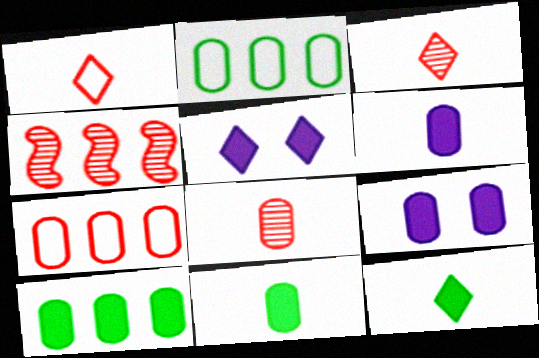[[2, 8, 9]]